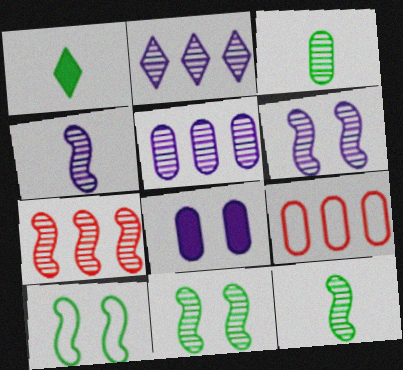[[1, 6, 9], 
[3, 8, 9], 
[4, 7, 11], 
[6, 7, 12]]